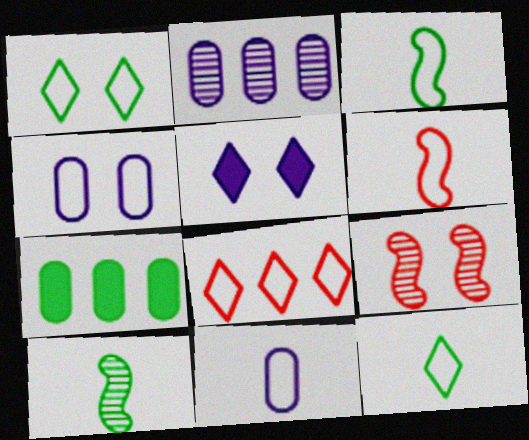[[1, 7, 10], 
[3, 4, 8], 
[6, 11, 12]]